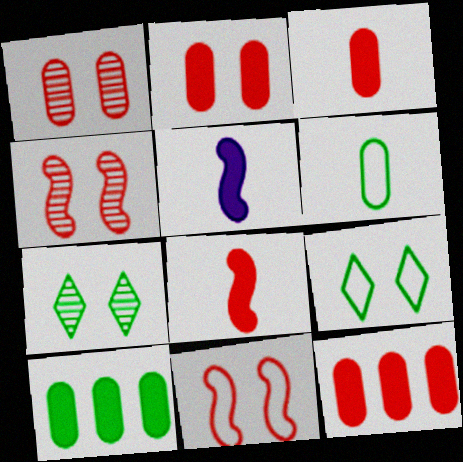[[2, 3, 12]]